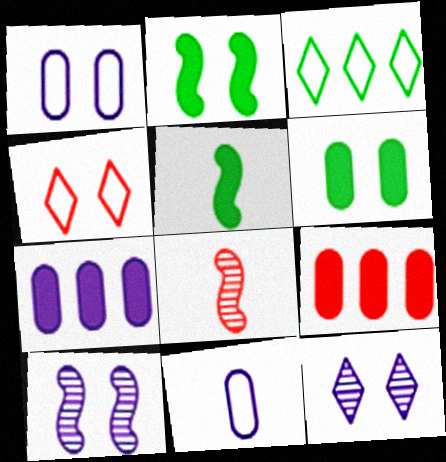[[4, 6, 10], 
[4, 8, 9]]